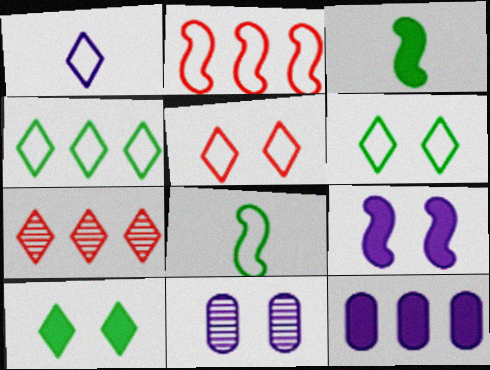[[1, 4, 5], 
[1, 7, 10]]